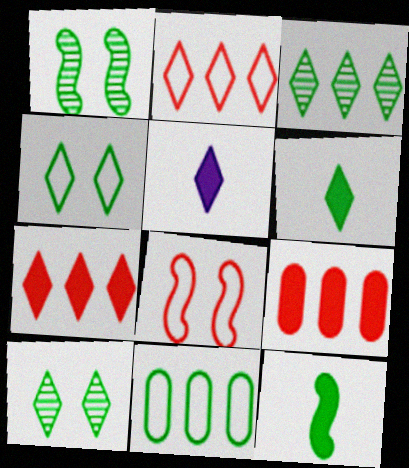[[1, 6, 11], 
[2, 5, 10], 
[3, 4, 6], 
[10, 11, 12]]